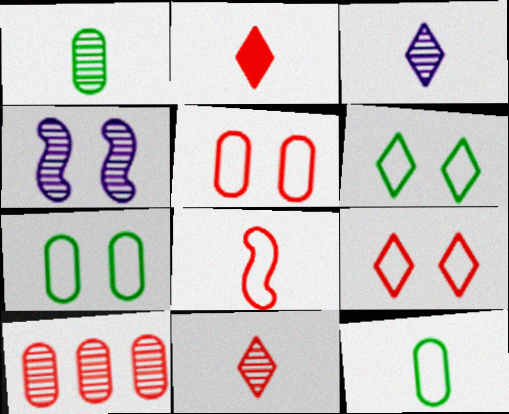[]